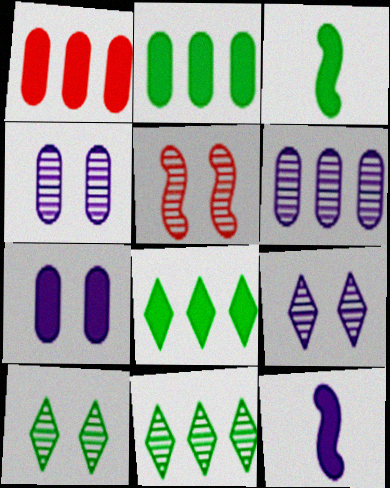[[4, 5, 10]]